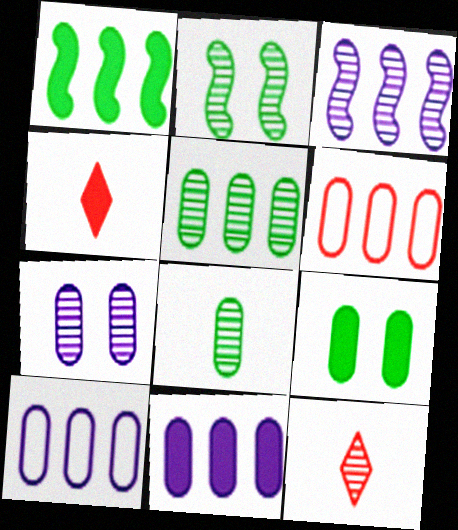[[2, 4, 10], 
[5, 6, 11]]